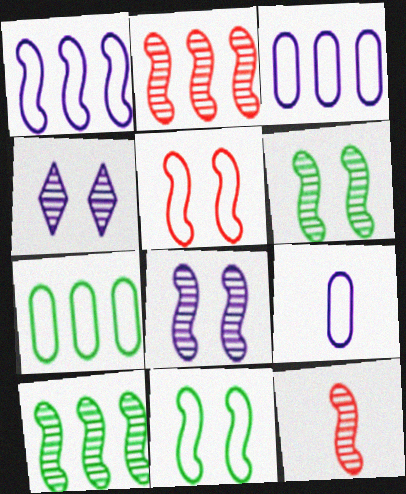[[8, 10, 12]]